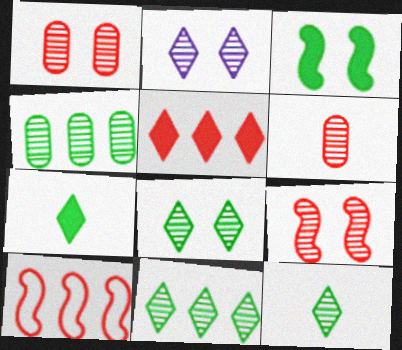[[8, 11, 12]]